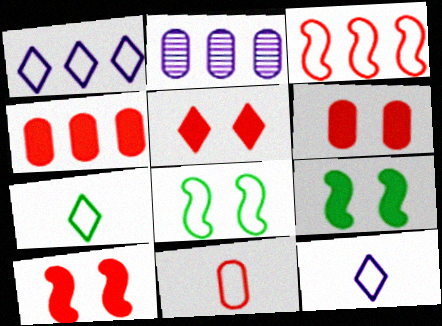[[1, 8, 11], 
[2, 7, 10], 
[5, 6, 10]]